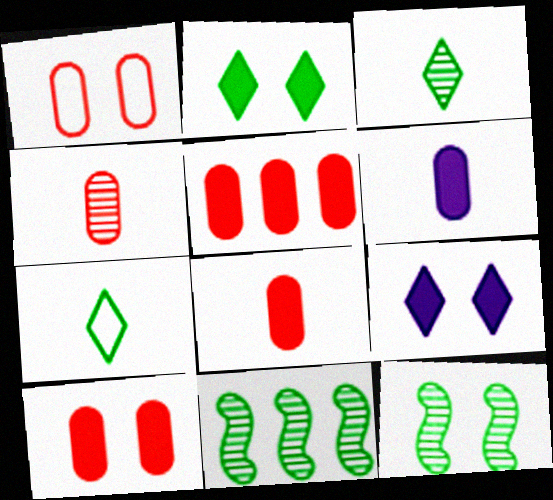[[1, 4, 5], 
[1, 9, 12], 
[5, 8, 10]]